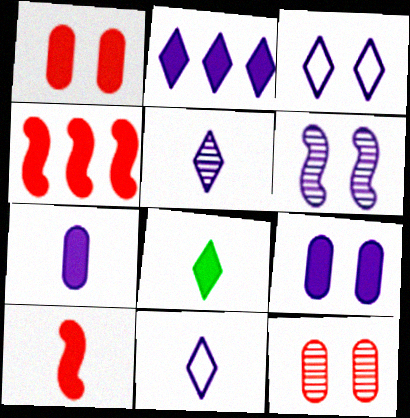[[2, 3, 5], 
[3, 6, 9], 
[4, 8, 9], 
[7, 8, 10]]